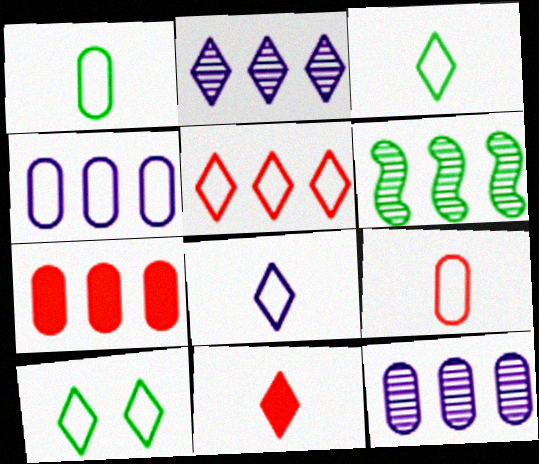[[2, 10, 11], 
[5, 8, 10]]